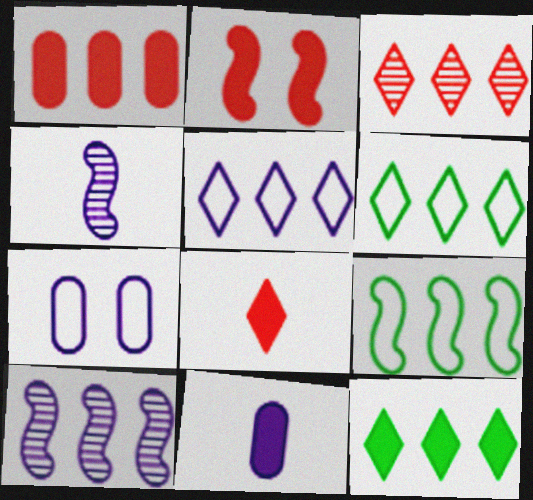[[1, 2, 8], 
[1, 6, 10], 
[2, 4, 9], 
[2, 11, 12], 
[3, 5, 12]]